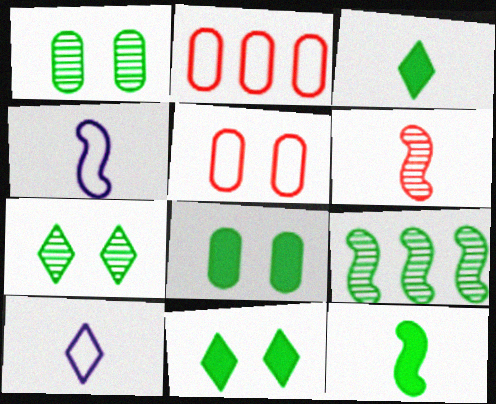[[4, 6, 12]]